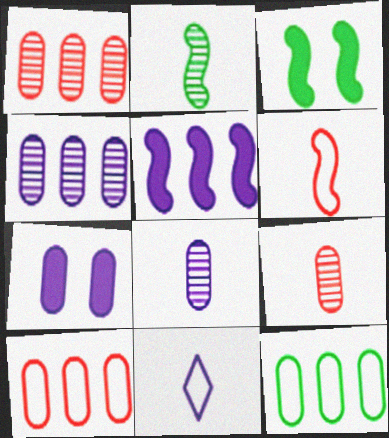[[1, 3, 11], 
[7, 9, 12]]